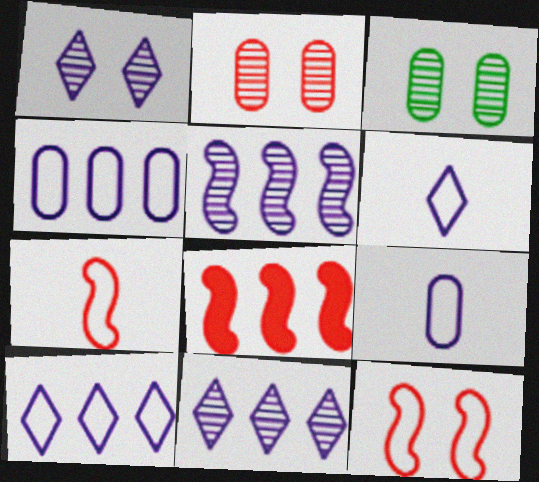[[3, 6, 8]]